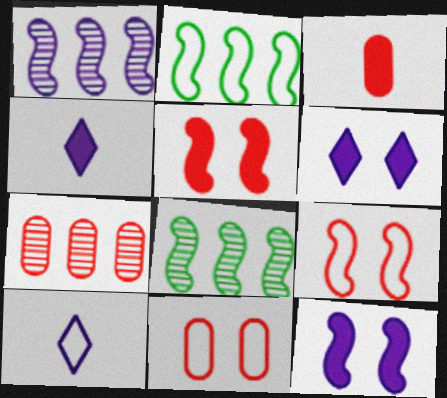[[2, 10, 11], 
[3, 7, 11], 
[4, 8, 11]]